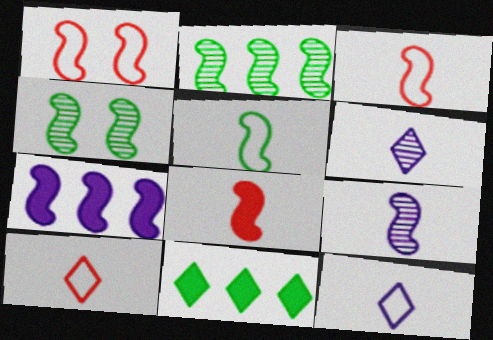[[3, 4, 7], 
[5, 8, 9]]